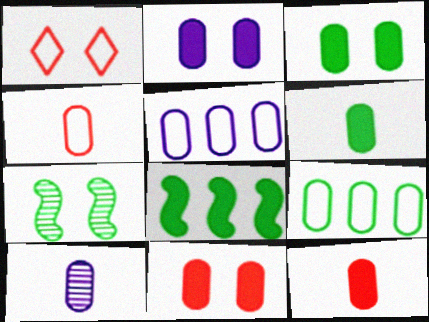[[1, 2, 7], 
[1, 8, 10], 
[2, 3, 11], 
[2, 5, 10], 
[4, 6, 10], 
[9, 10, 11]]